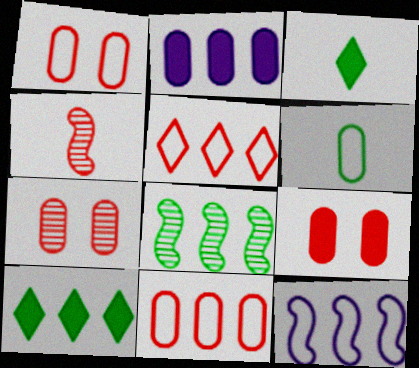[[1, 7, 9], 
[2, 5, 8], 
[2, 6, 7], 
[3, 7, 12], 
[4, 5, 9]]